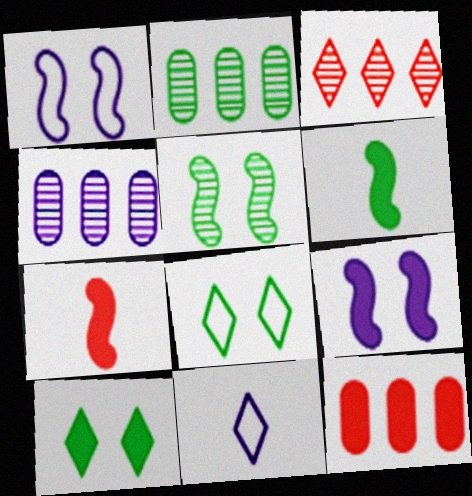[[2, 6, 8], 
[3, 10, 11], 
[4, 7, 8], 
[4, 9, 11], 
[5, 11, 12]]